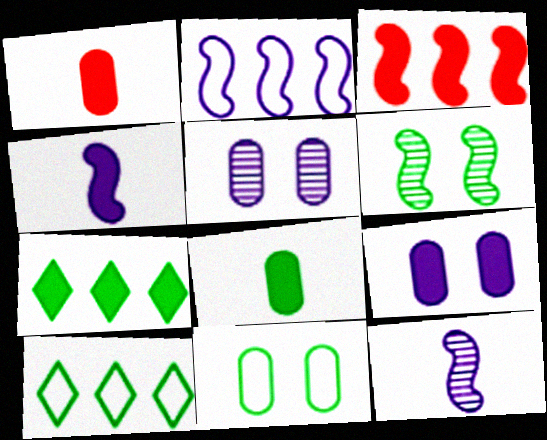[[6, 8, 10]]